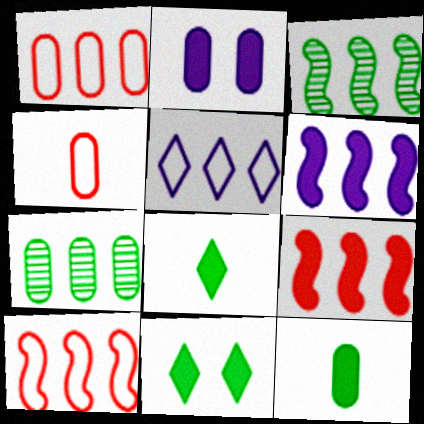[[2, 4, 7], 
[2, 8, 9], 
[3, 6, 10], 
[5, 7, 9]]